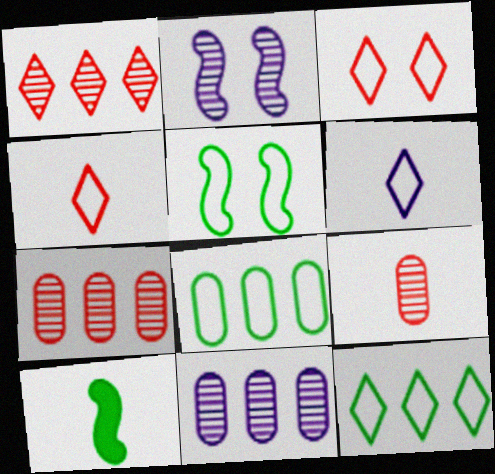[[3, 6, 12], 
[3, 10, 11], 
[6, 9, 10]]